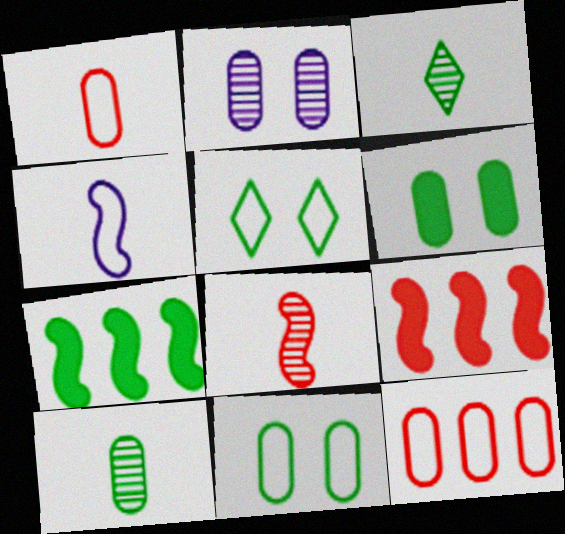[[3, 7, 11], 
[4, 5, 12], 
[5, 7, 10]]